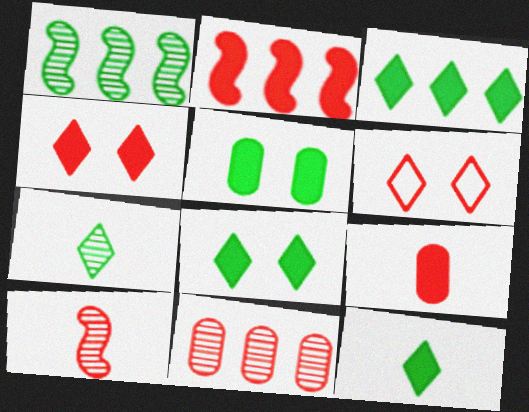[[2, 4, 9], 
[3, 8, 12]]